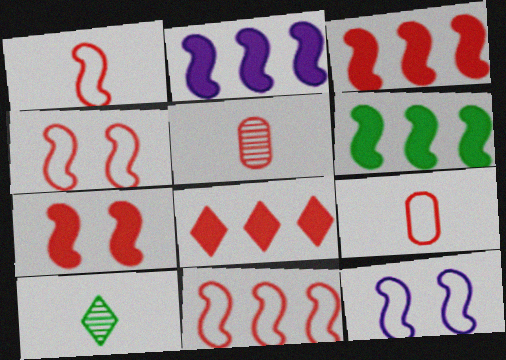[[1, 4, 11], 
[2, 3, 6], 
[4, 5, 8]]